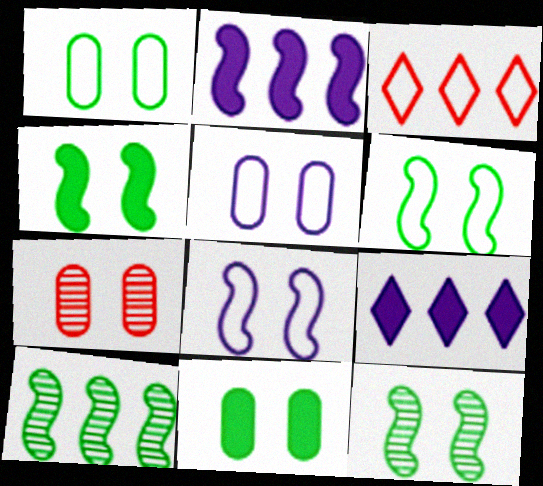[[4, 6, 12], 
[5, 7, 11]]